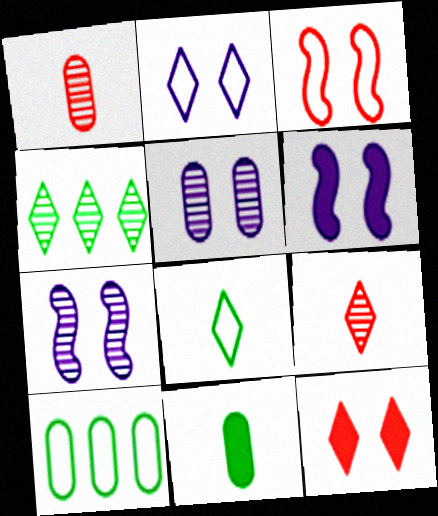[[1, 4, 7], 
[2, 5, 6], 
[6, 9, 10]]